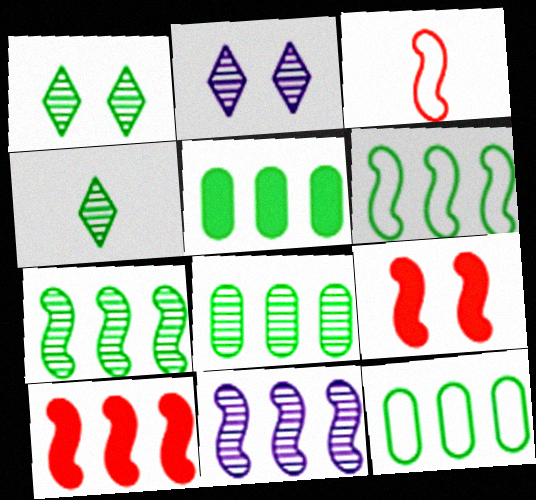[[2, 3, 5], 
[5, 8, 12], 
[6, 10, 11]]